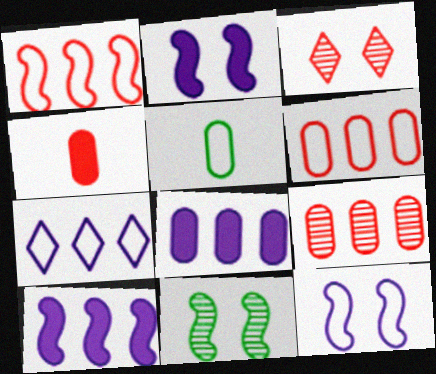[[1, 3, 4], 
[3, 5, 10], 
[4, 7, 11]]